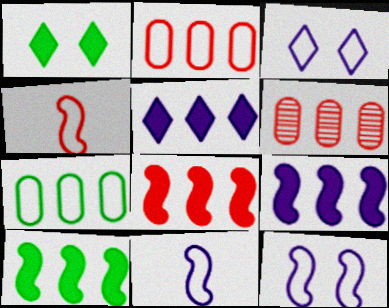[[1, 6, 11], 
[3, 4, 7], 
[8, 9, 10]]